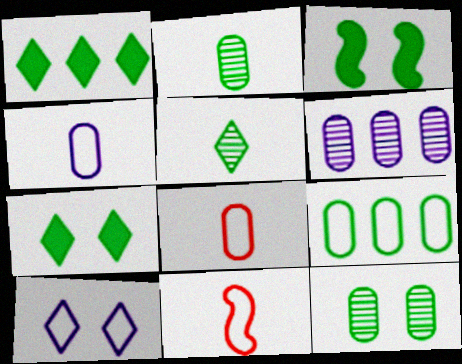[[3, 5, 9], 
[6, 7, 11], 
[9, 10, 11]]